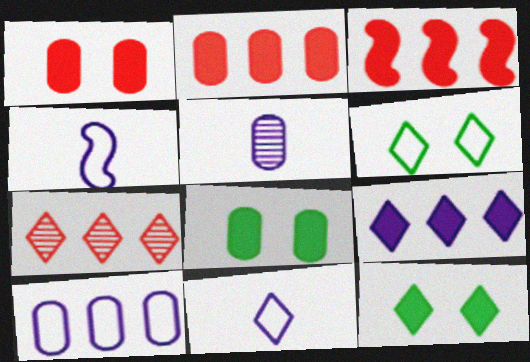[[3, 5, 6], 
[4, 7, 8], 
[7, 11, 12]]